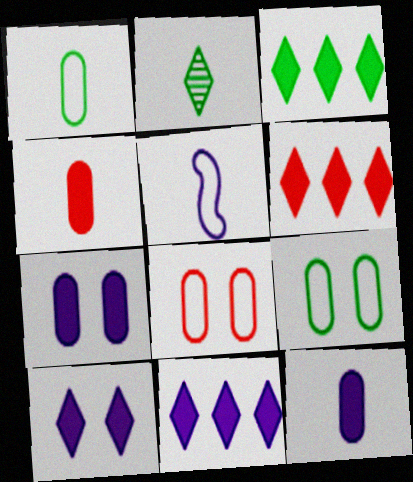[[2, 4, 5], 
[3, 6, 11]]